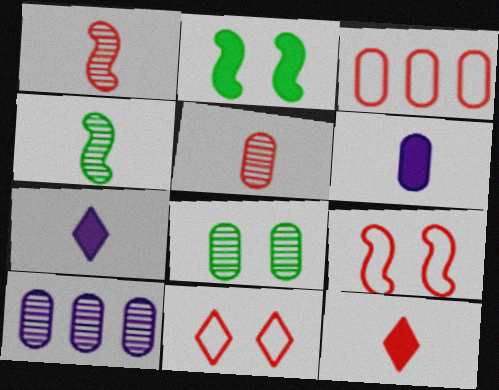[[3, 6, 8], 
[5, 8, 10]]